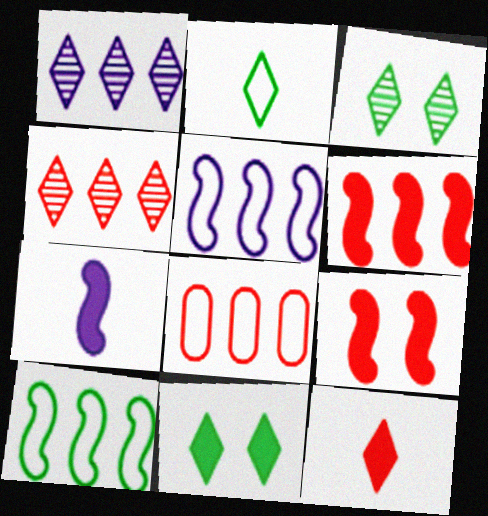[[3, 7, 8], 
[4, 6, 8]]